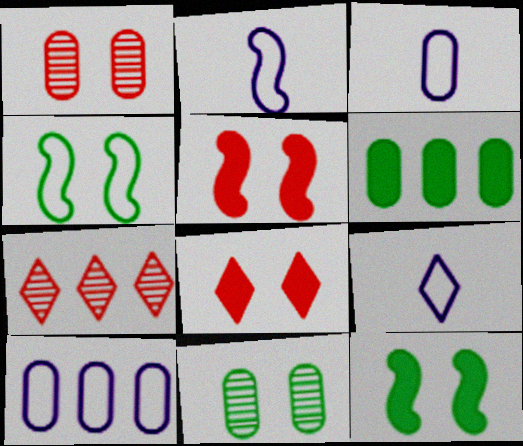[[1, 3, 6], 
[2, 3, 9], 
[3, 7, 12]]